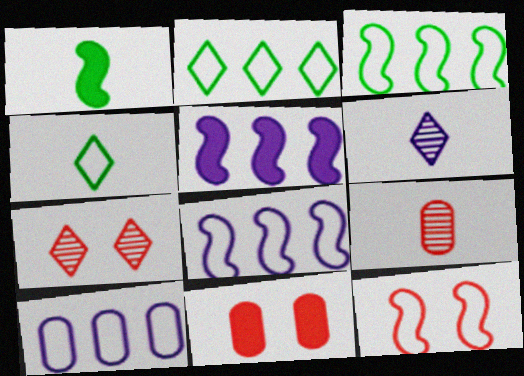[[1, 7, 10], 
[3, 6, 11], 
[4, 10, 12], 
[7, 11, 12]]